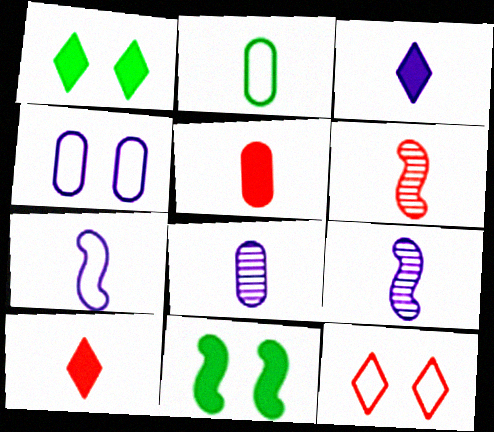[[2, 3, 6], 
[2, 5, 8], 
[2, 9, 10], 
[3, 7, 8]]